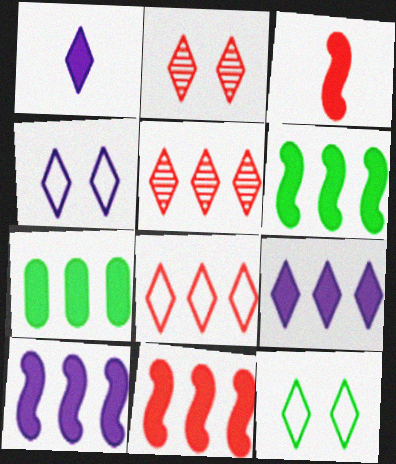[[1, 5, 12], 
[6, 10, 11], 
[7, 9, 11]]